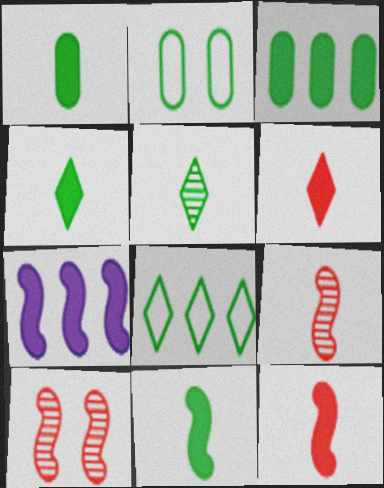[[1, 4, 11]]